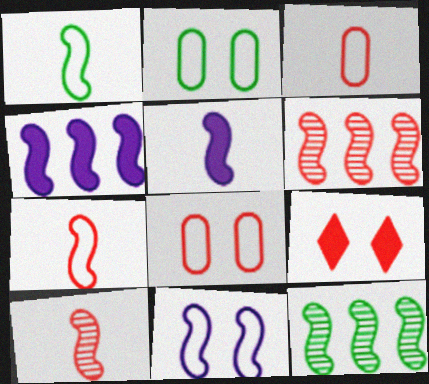[[1, 5, 10], 
[3, 6, 9]]